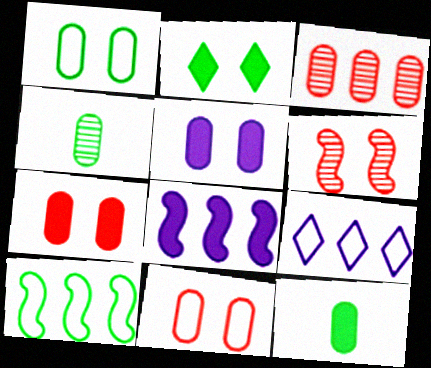[[2, 4, 10], 
[6, 9, 12]]